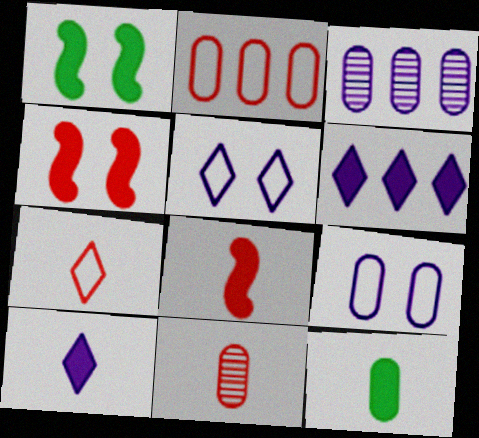[[1, 3, 7], 
[4, 6, 12], 
[7, 8, 11], 
[8, 10, 12]]